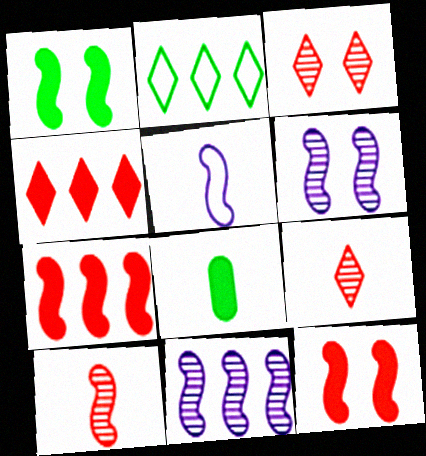[[5, 8, 9]]